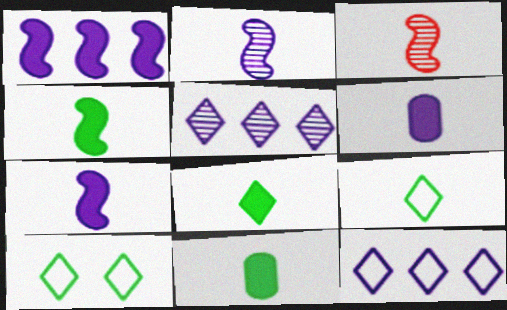[[3, 6, 9], 
[4, 8, 11]]